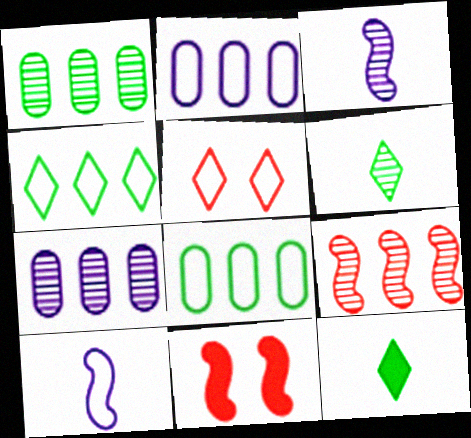[[2, 6, 11], 
[5, 8, 10]]